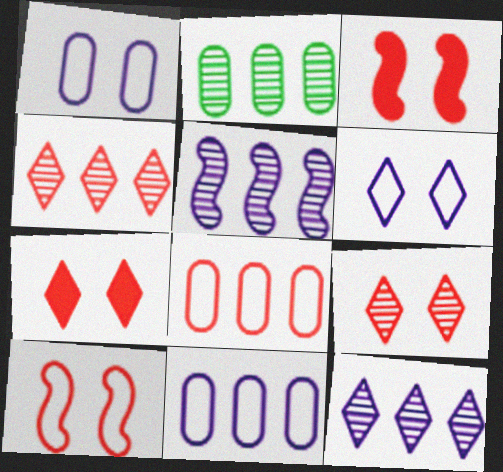[[2, 4, 5]]